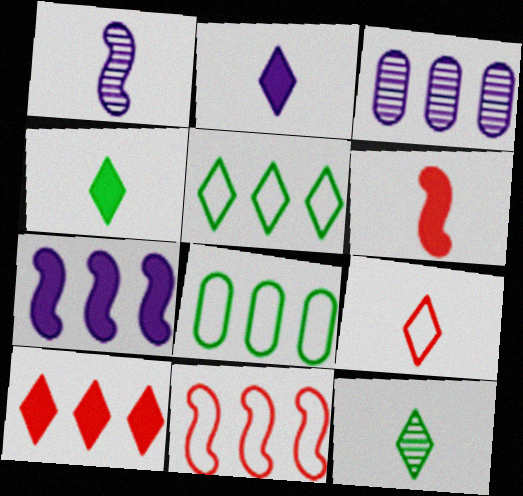[[2, 9, 12]]